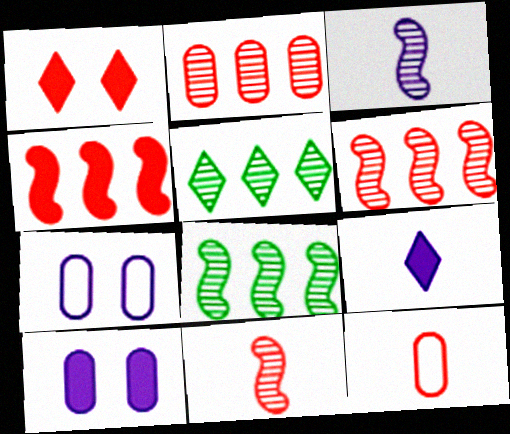[[1, 6, 12]]